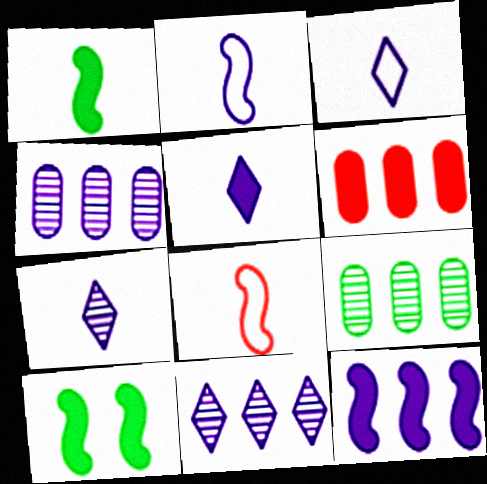[[3, 5, 7], 
[5, 6, 10]]